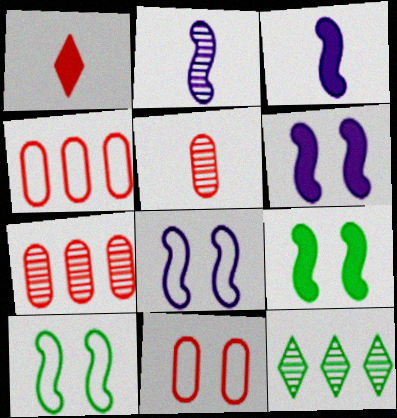[[3, 11, 12]]